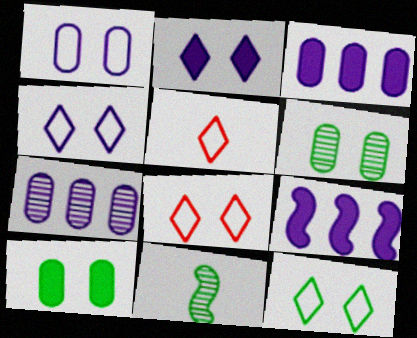[[3, 8, 11], 
[4, 8, 12], 
[5, 6, 9]]